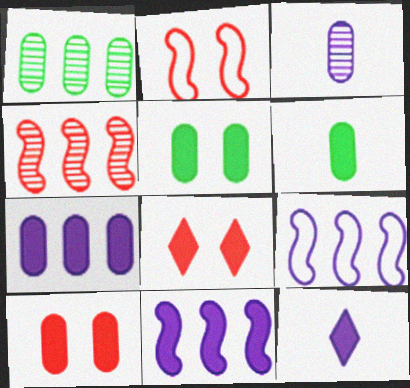[[1, 2, 12], 
[6, 7, 10], 
[6, 8, 11]]